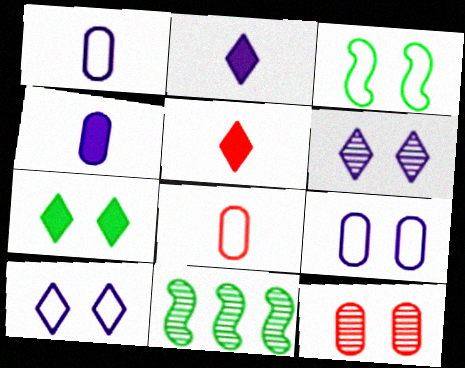[[5, 9, 11]]